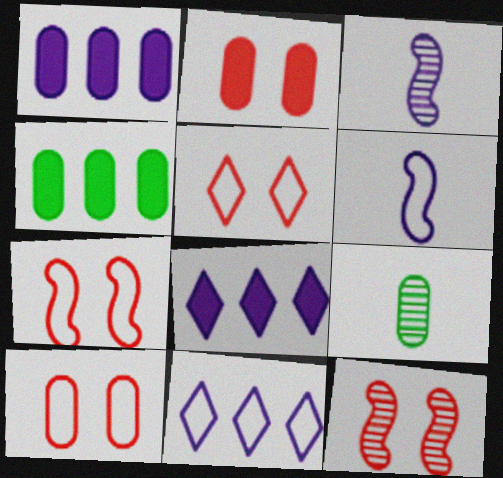[[1, 9, 10], 
[2, 5, 12], 
[3, 4, 5], 
[5, 7, 10], 
[7, 8, 9]]